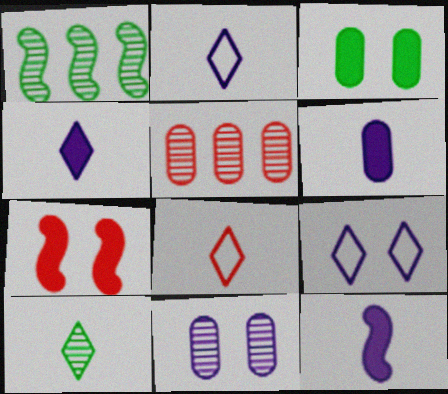[[4, 6, 12], 
[4, 8, 10], 
[5, 7, 8]]